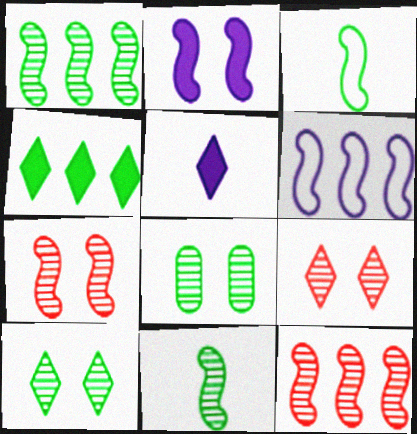[[2, 3, 12], 
[3, 4, 8]]